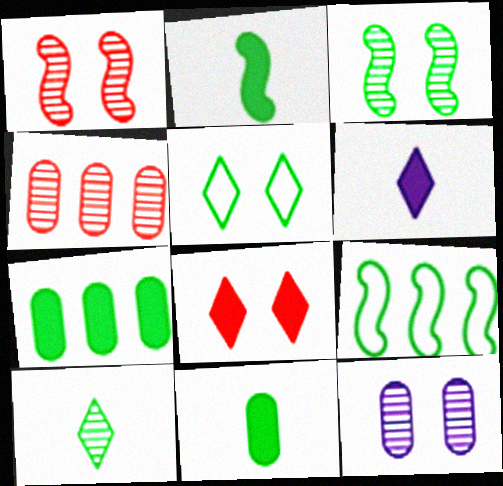[[2, 3, 9]]